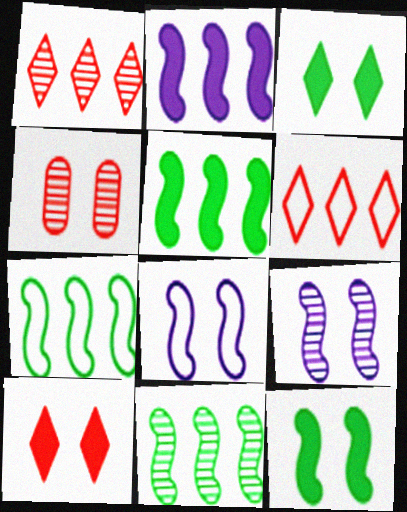[[3, 4, 8], 
[5, 7, 11]]